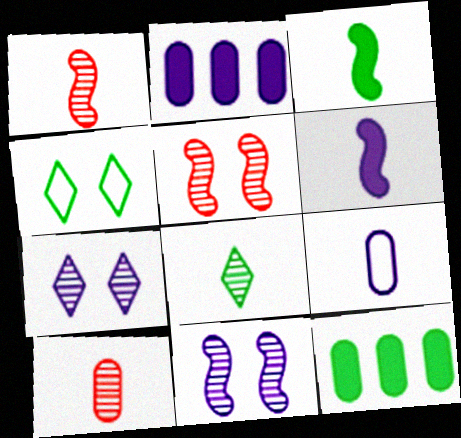[[1, 2, 4]]